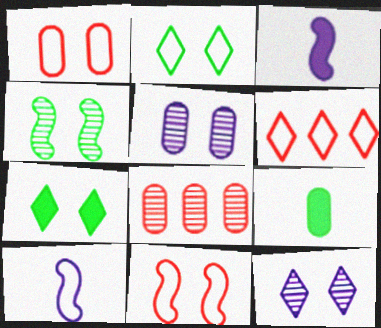[[2, 3, 8], 
[5, 7, 11], 
[7, 8, 10]]